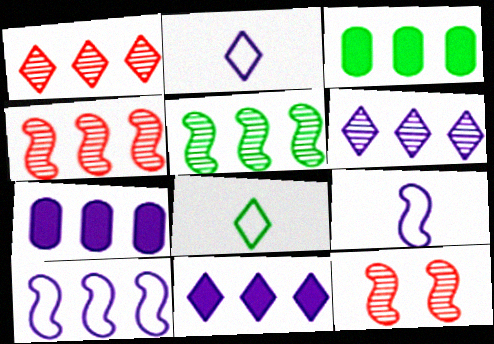[[1, 3, 10], 
[2, 3, 12], 
[6, 7, 10], 
[7, 8, 12]]